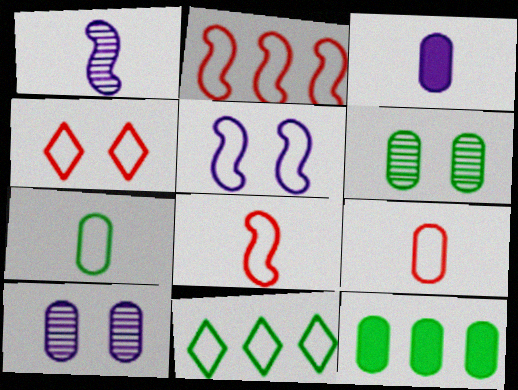[[1, 4, 12], 
[2, 4, 9], 
[5, 9, 11], 
[6, 7, 12], 
[9, 10, 12]]